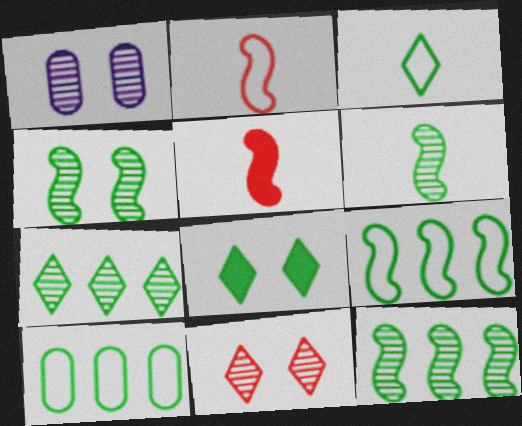[[1, 4, 11], 
[3, 7, 8], 
[4, 6, 12], 
[6, 8, 10]]